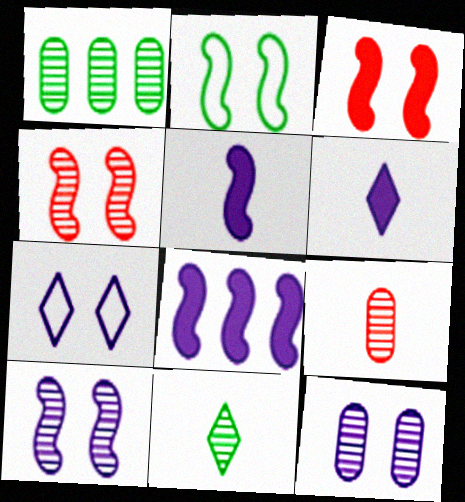[[1, 9, 12], 
[2, 3, 10]]